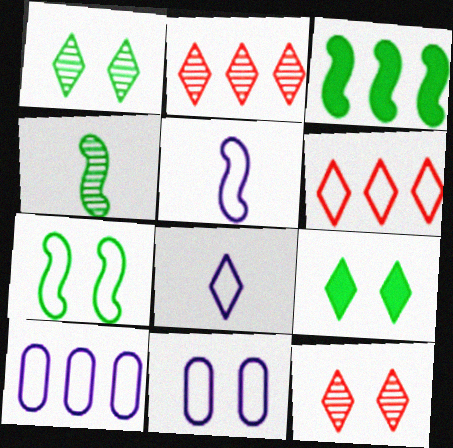[[2, 3, 10], 
[2, 8, 9], 
[3, 4, 7]]